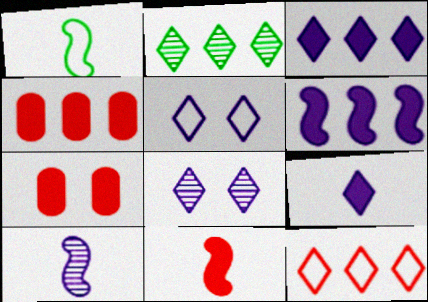[[1, 4, 8], 
[1, 10, 11], 
[2, 3, 12]]